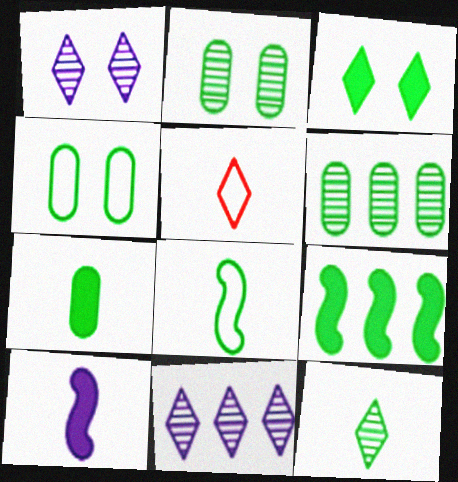[[3, 5, 11], 
[3, 6, 8], 
[3, 7, 9], 
[4, 6, 7], 
[4, 9, 12], 
[7, 8, 12]]